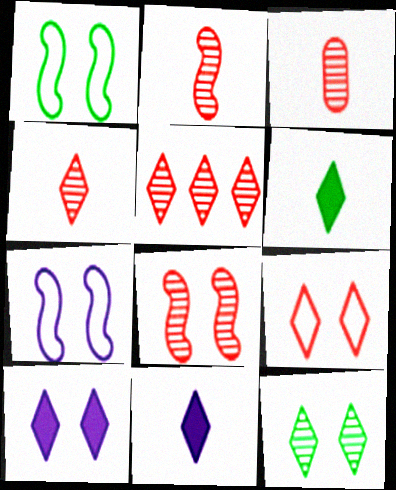[[2, 3, 4], 
[3, 5, 8], 
[9, 10, 12]]